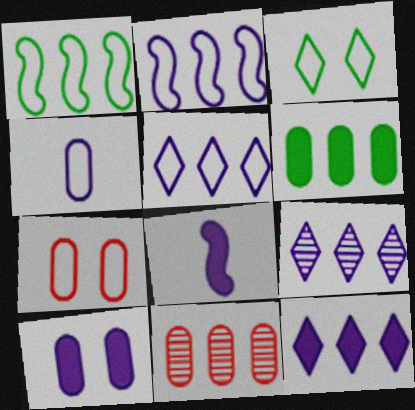[[1, 11, 12], 
[3, 8, 11], 
[5, 9, 12], 
[8, 10, 12]]